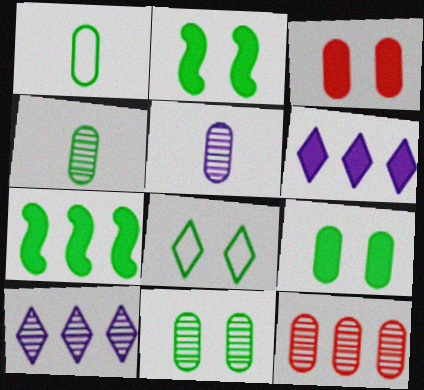[[2, 8, 11], 
[4, 7, 8], 
[5, 11, 12]]